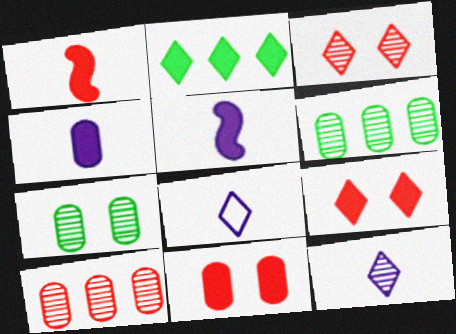[[2, 3, 8], 
[2, 5, 11]]